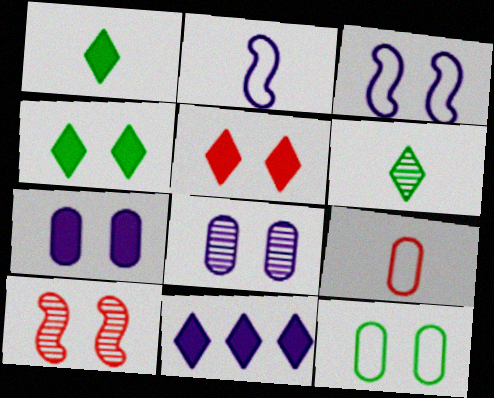[[1, 5, 11], 
[2, 8, 11]]